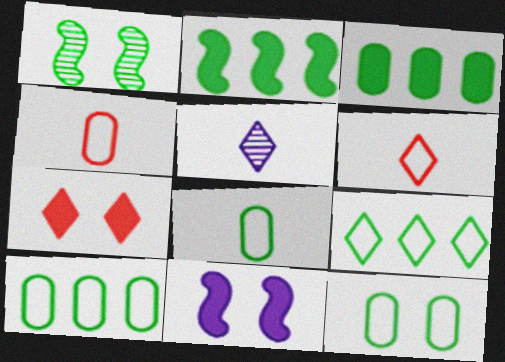[[5, 7, 9], 
[8, 10, 12]]